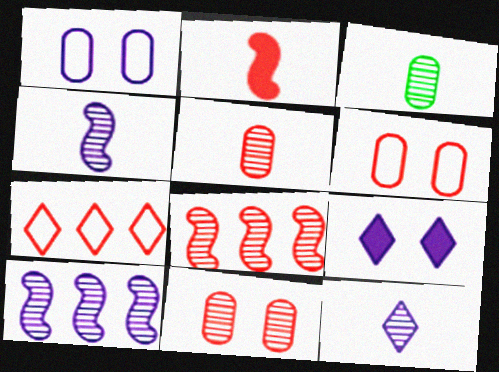[[2, 7, 11]]